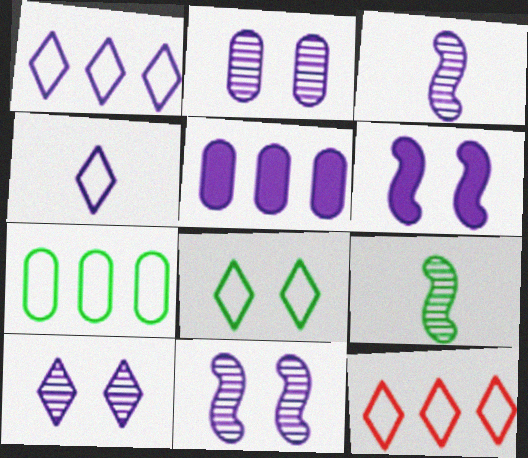[[2, 10, 11], 
[4, 5, 11], 
[4, 8, 12]]